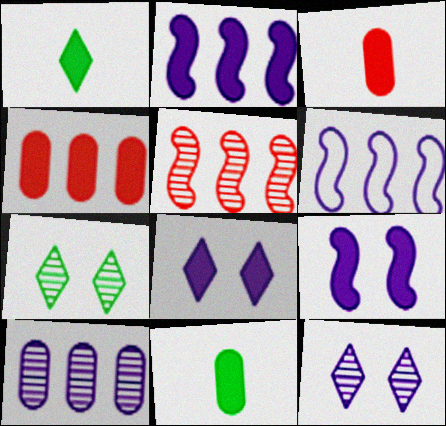[[1, 4, 9], 
[3, 6, 7]]